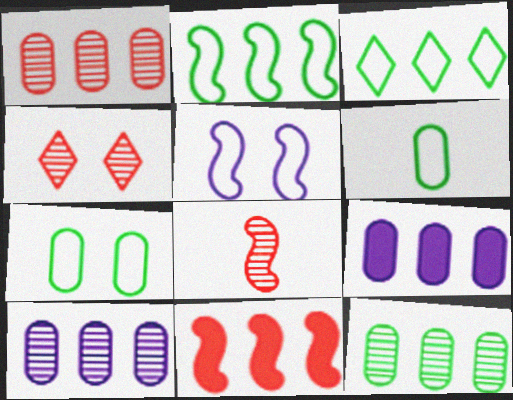[[1, 4, 8], 
[1, 10, 12], 
[3, 10, 11]]